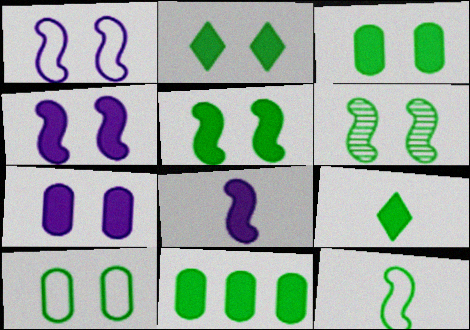[[2, 3, 5], 
[2, 6, 10], 
[5, 9, 11]]